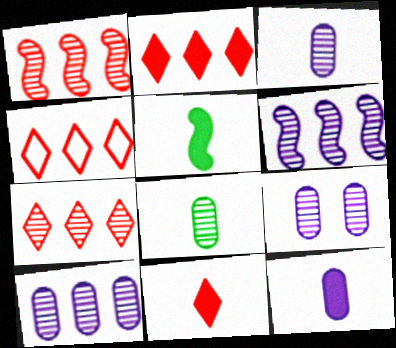[[2, 4, 7], 
[3, 9, 10], 
[4, 5, 9], 
[5, 11, 12]]